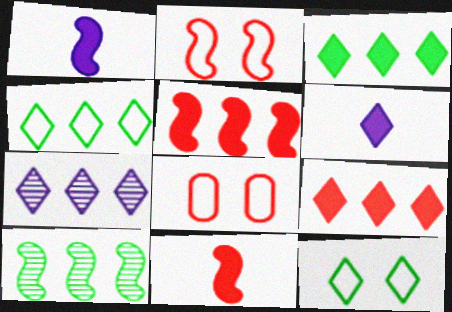[[1, 2, 10], 
[4, 7, 9], 
[6, 8, 10]]